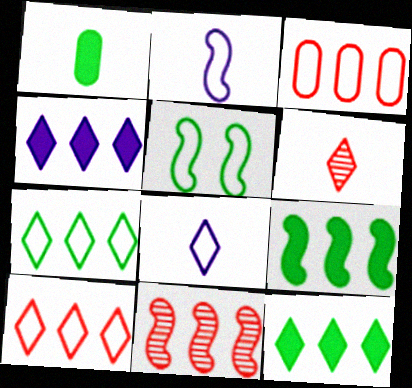[[1, 2, 6], 
[3, 5, 8]]